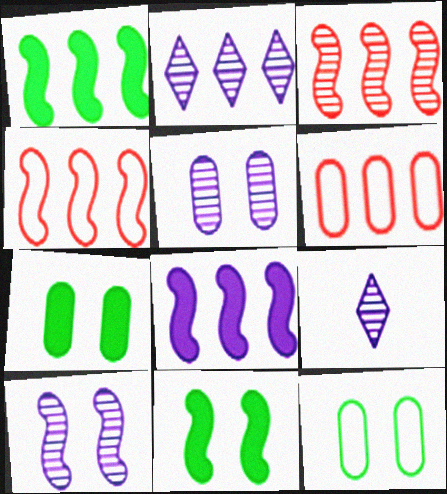[[1, 2, 6], 
[4, 7, 9], 
[6, 9, 11]]